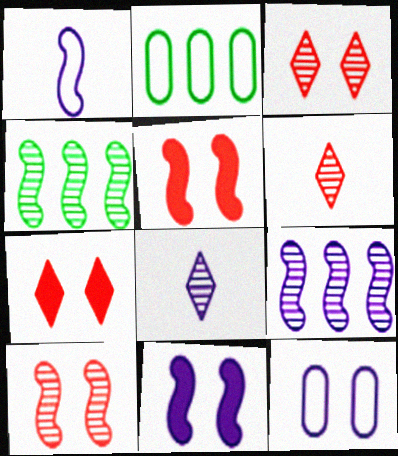[[1, 4, 5], 
[1, 9, 11], 
[2, 5, 8], 
[2, 6, 11]]